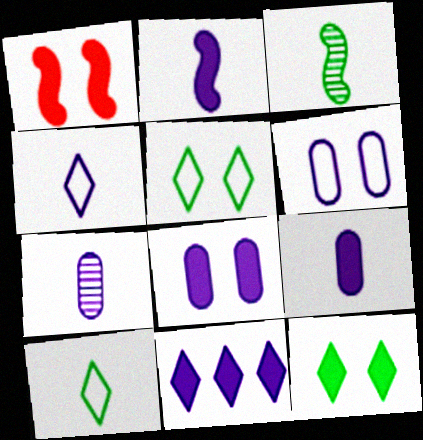[[1, 8, 12], 
[2, 4, 7], 
[2, 8, 11]]